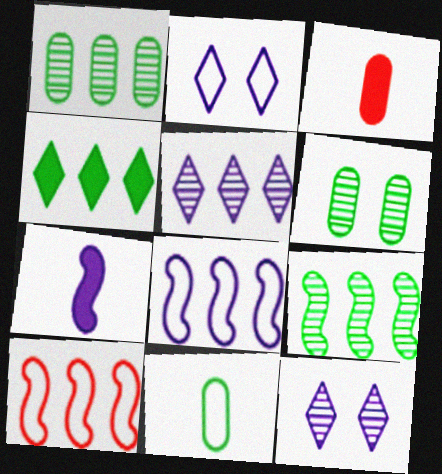[[2, 3, 9], 
[2, 10, 11]]